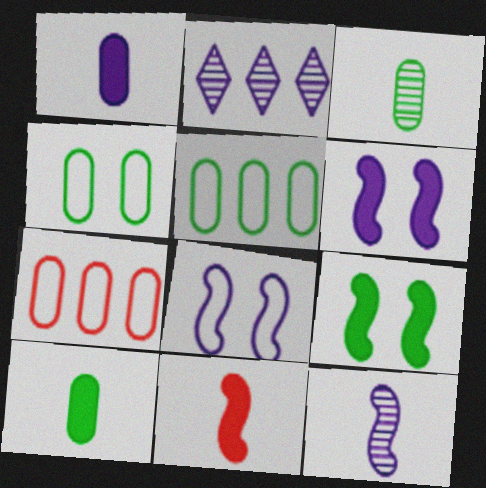[[1, 2, 8], 
[2, 4, 11]]